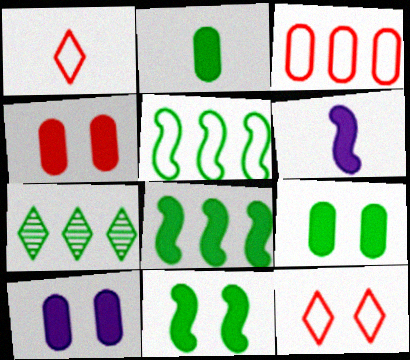[[4, 9, 10]]